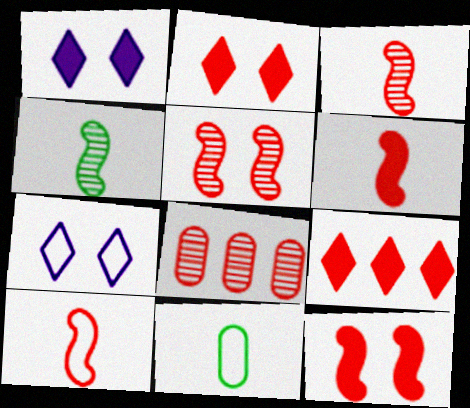[[2, 8, 10], 
[3, 6, 10]]